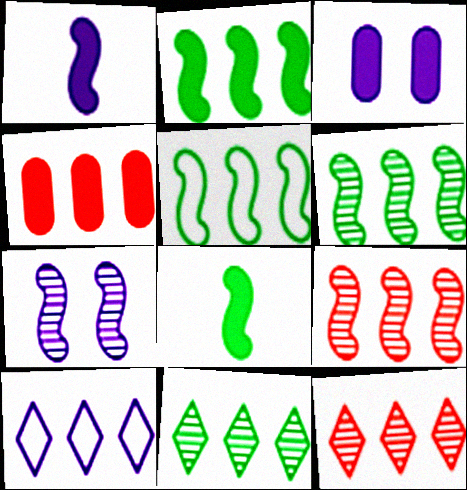[[2, 5, 6], 
[4, 6, 10]]